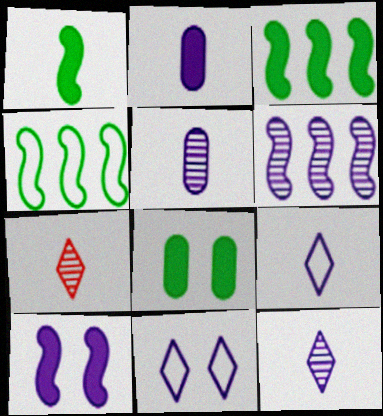[[2, 6, 11]]